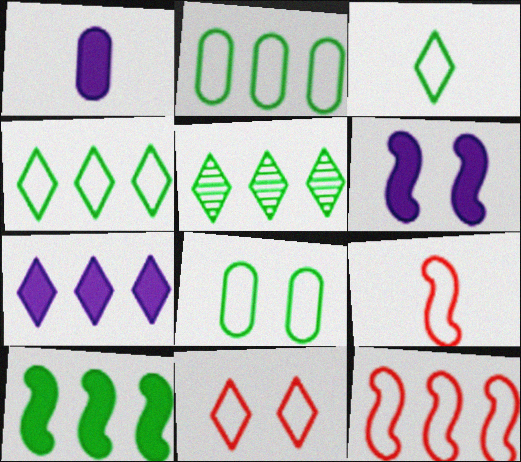[[1, 6, 7], 
[2, 5, 10]]